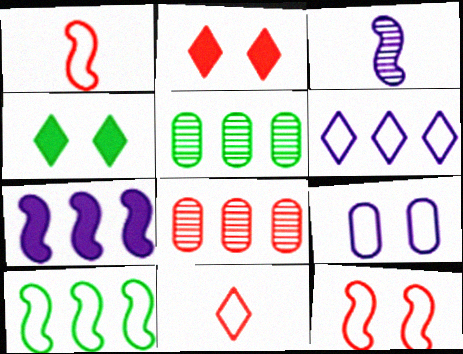[[1, 2, 8], 
[9, 10, 11]]